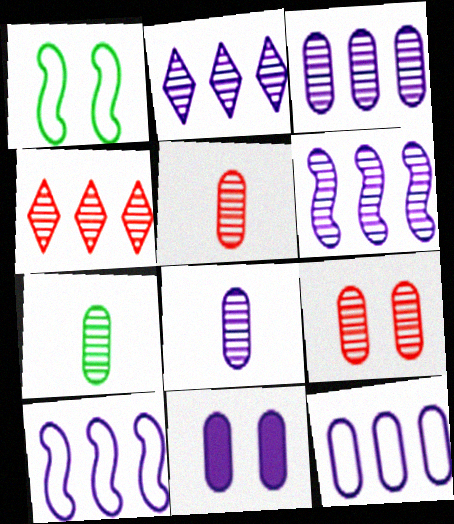[[2, 3, 6], 
[3, 7, 9], 
[5, 7, 8], 
[8, 11, 12]]